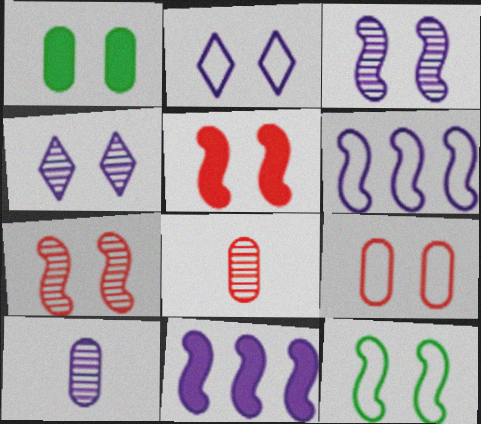[[1, 2, 7], 
[2, 9, 12], 
[2, 10, 11], 
[3, 5, 12]]